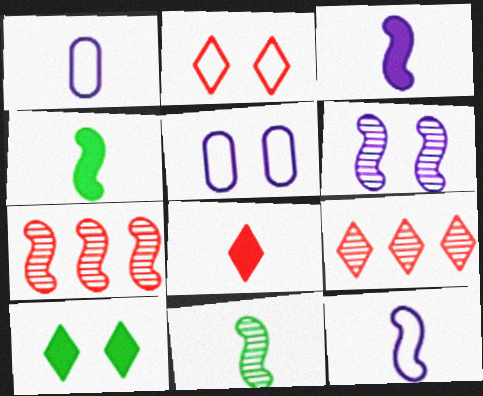[[1, 7, 10], 
[1, 8, 11], 
[2, 8, 9], 
[4, 5, 9], 
[6, 7, 11]]